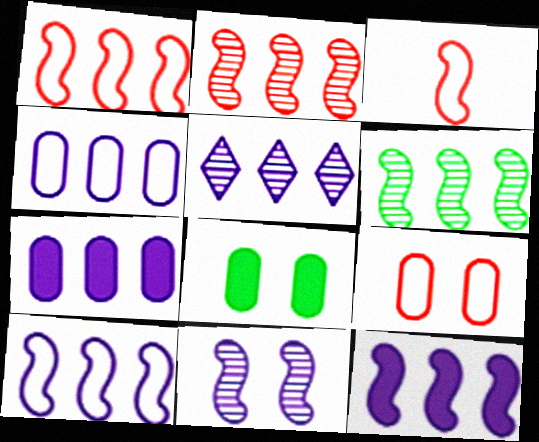[[1, 6, 12], 
[3, 5, 8], 
[4, 5, 12], 
[5, 7, 10]]